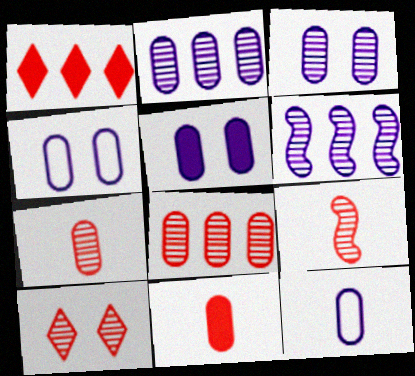[[2, 5, 12], 
[3, 4, 5], 
[8, 9, 10]]